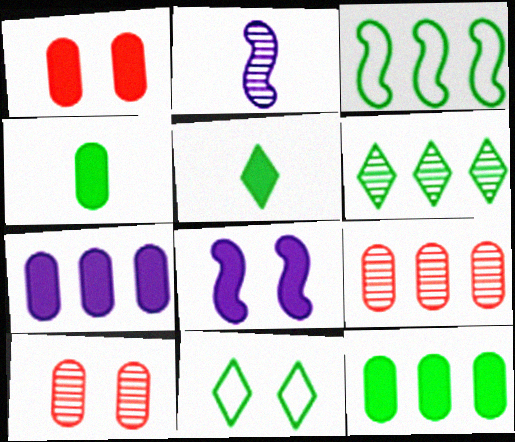[[1, 4, 7], 
[2, 6, 10], 
[3, 6, 12], 
[5, 6, 11], 
[8, 10, 11]]